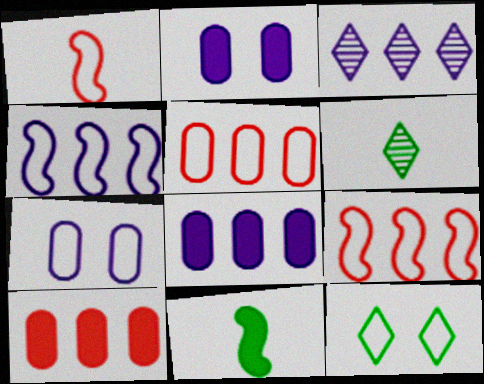[[2, 6, 9], 
[3, 4, 8]]